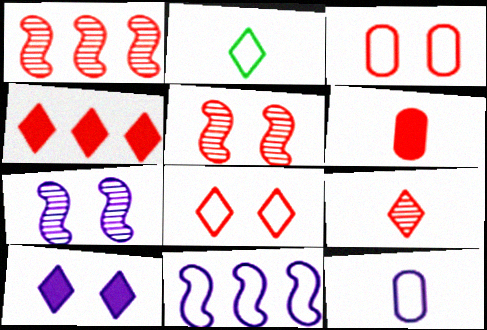[[1, 6, 8], 
[2, 3, 11], 
[4, 8, 9]]